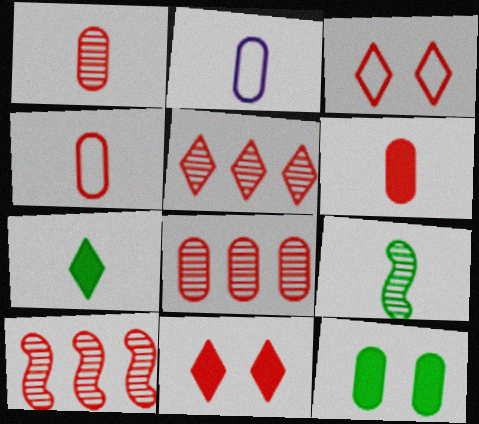[[1, 4, 6], 
[2, 8, 12], 
[3, 6, 10], 
[4, 10, 11], 
[5, 8, 10]]